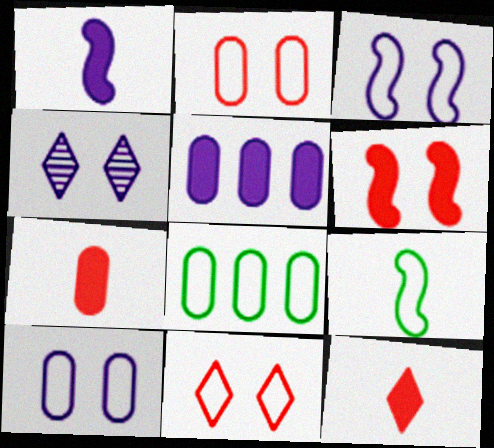[]